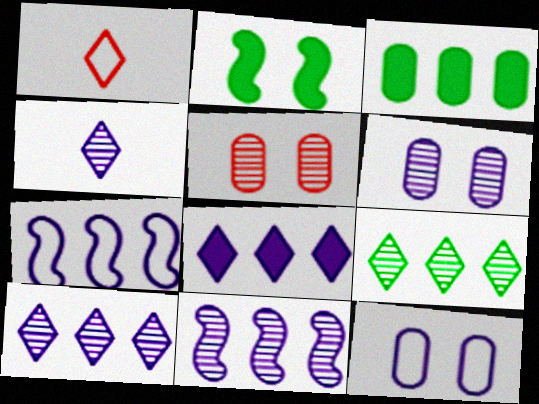[[4, 6, 11]]